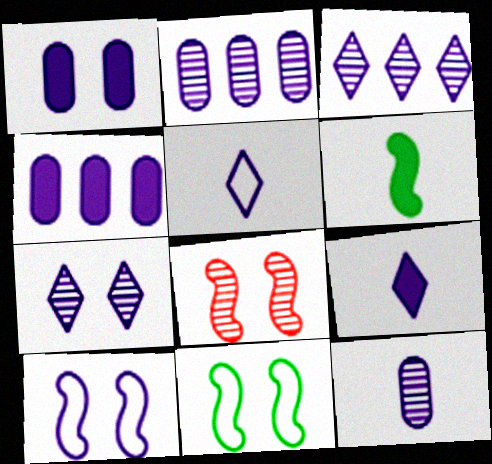[[1, 7, 10], 
[2, 9, 10]]